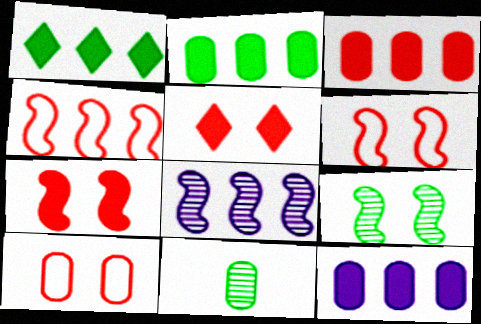[[2, 3, 12], 
[10, 11, 12]]